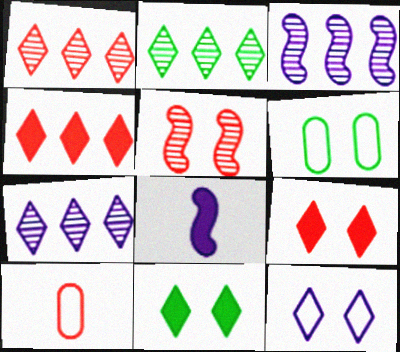[[1, 2, 7], 
[1, 6, 8], 
[3, 10, 11], 
[4, 5, 10]]